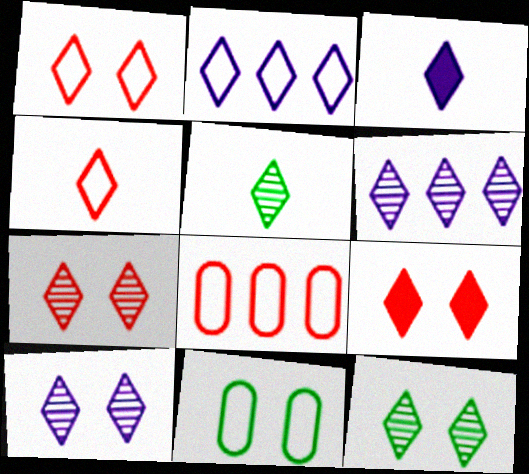[[1, 7, 9], 
[2, 3, 10], 
[2, 5, 9], 
[3, 4, 5], 
[5, 6, 7], 
[7, 10, 12]]